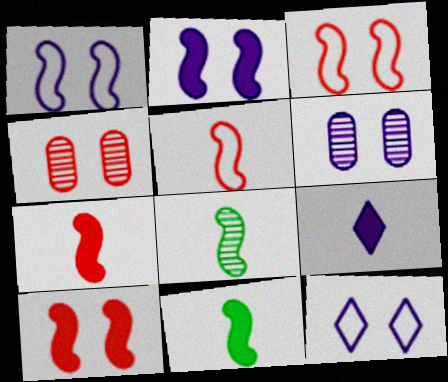[[2, 6, 12]]